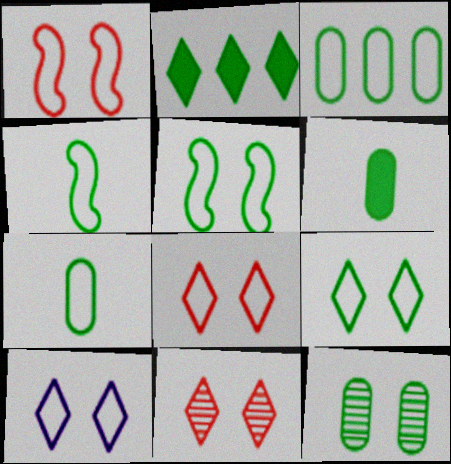[[2, 4, 12], 
[3, 4, 9], 
[3, 6, 12], 
[8, 9, 10]]